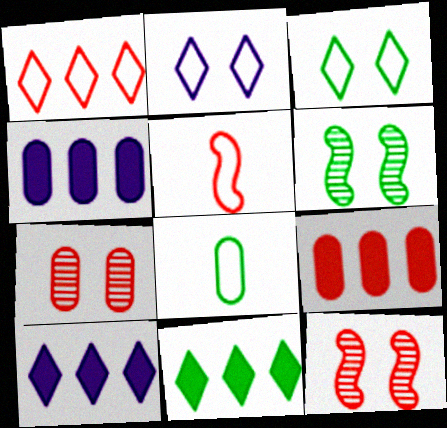[[4, 7, 8], 
[6, 8, 11], 
[8, 10, 12]]